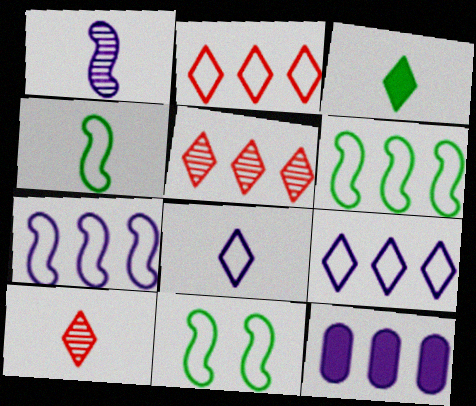[[3, 8, 10], 
[4, 6, 11], 
[5, 6, 12], 
[10, 11, 12]]